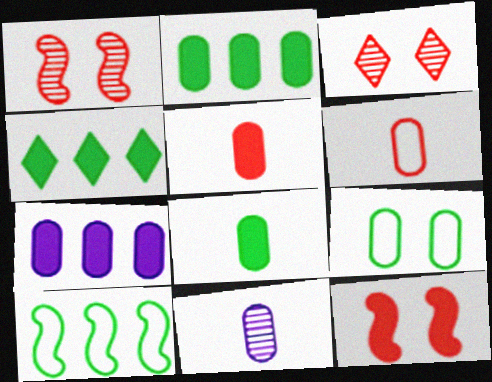[[6, 8, 11]]